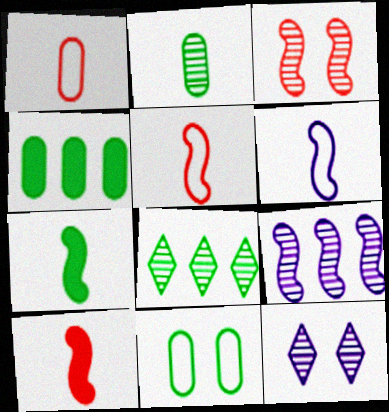[[2, 4, 11], 
[4, 5, 12], 
[7, 8, 11]]